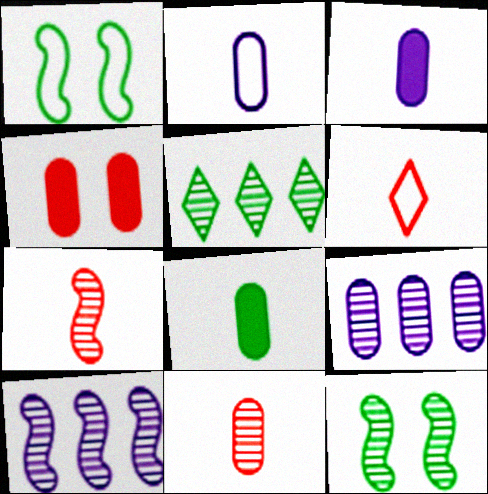[[1, 5, 8], 
[2, 8, 11], 
[7, 10, 12]]